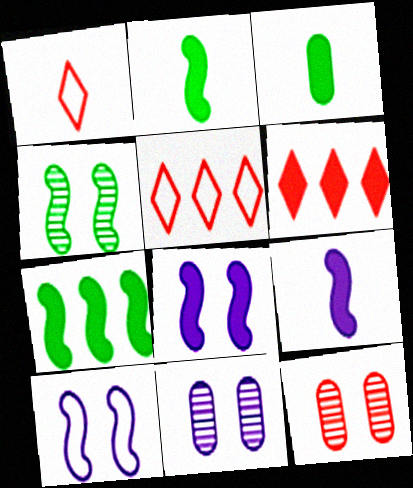[[1, 7, 11], 
[2, 5, 11], 
[3, 6, 8]]